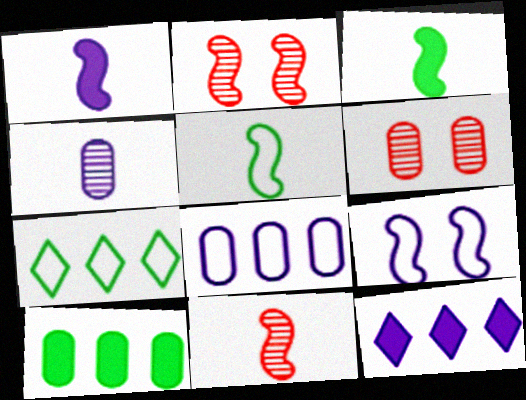[[1, 5, 11], 
[1, 6, 7], 
[4, 9, 12], 
[5, 6, 12]]